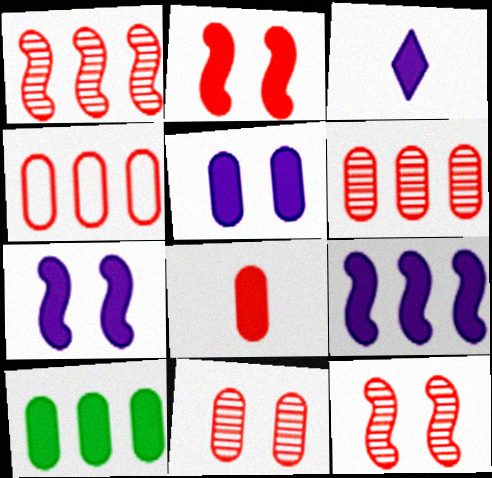[[2, 3, 10], 
[3, 5, 9], 
[4, 8, 11], 
[5, 8, 10]]